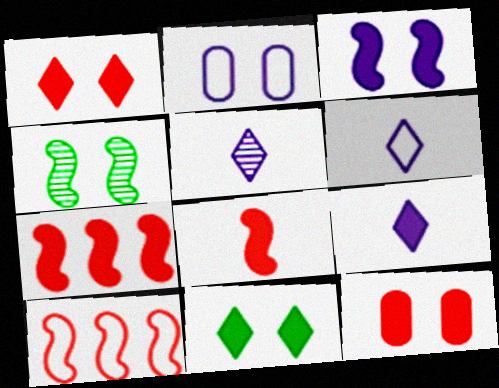[[1, 2, 4], 
[3, 11, 12], 
[5, 6, 9]]